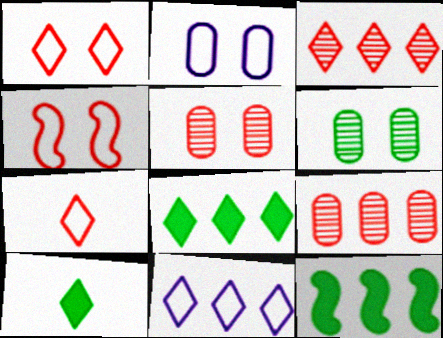[[3, 8, 11], 
[9, 11, 12]]